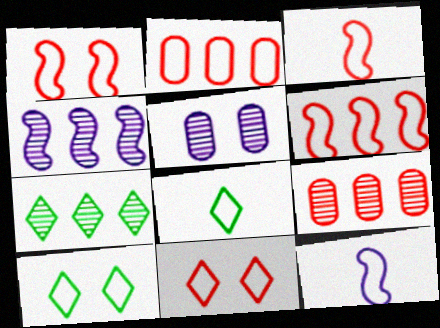[[1, 3, 6], 
[2, 3, 11], 
[2, 10, 12], 
[4, 7, 9]]